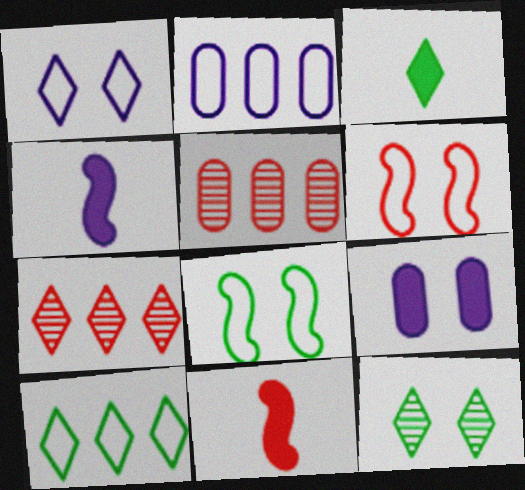[[1, 3, 7], 
[2, 11, 12], 
[3, 10, 12], 
[6, 9, 12]]